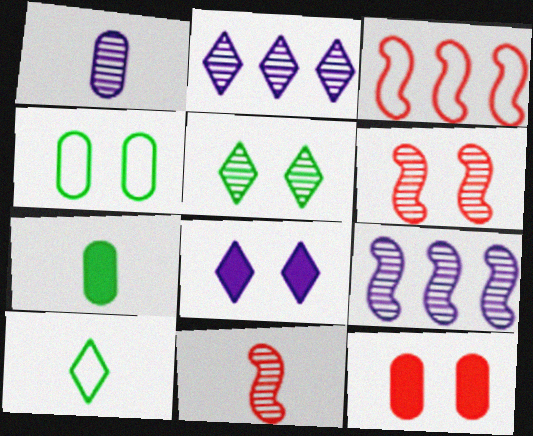[[4, 6, 8], 
[9, 10, 12]]